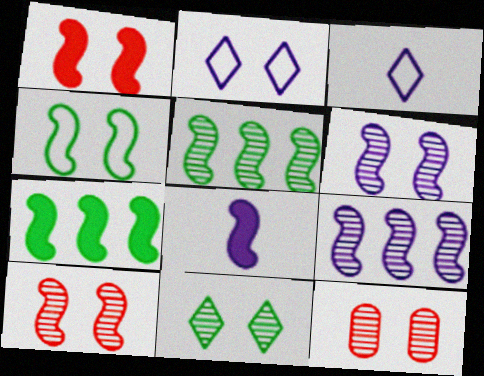[[1, 4, 6], 
[1, 7, 8], 
[3, 7, 12], 
[6, 11, 12]]